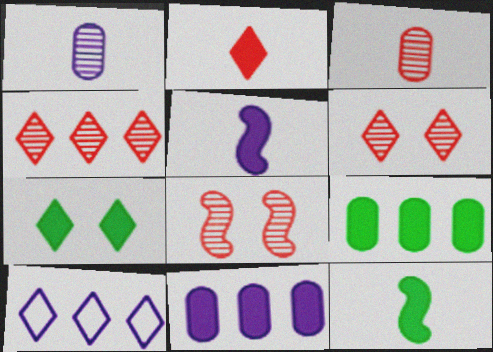[[3, 4, 8], 
[7, 9, 12]]